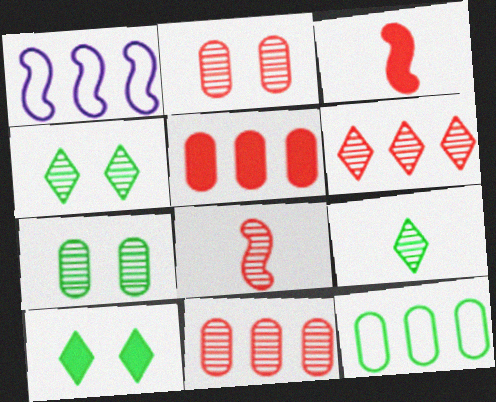[[2, 6, 8]]